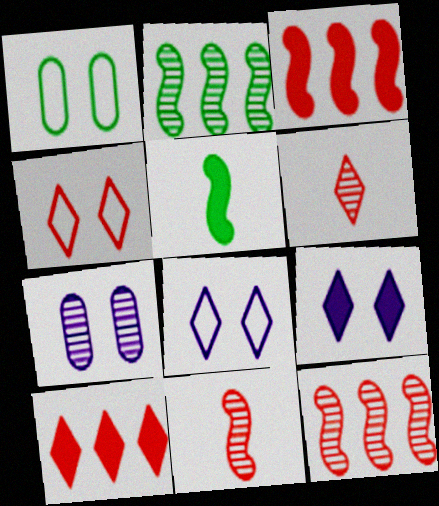[[2, 6, 7], 
[4, 6, 10]]